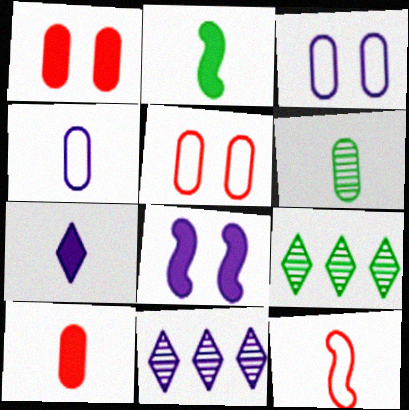[[2, 5, 11], 
[2, 7, 10], 
[4, 6, 10], 
[4, 8, 11], 
[6, 7, 12]]